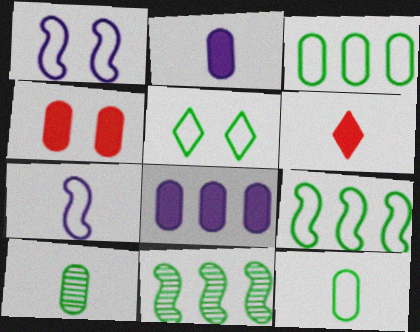[[5, 9, 12], 
[6, 7, 10]]